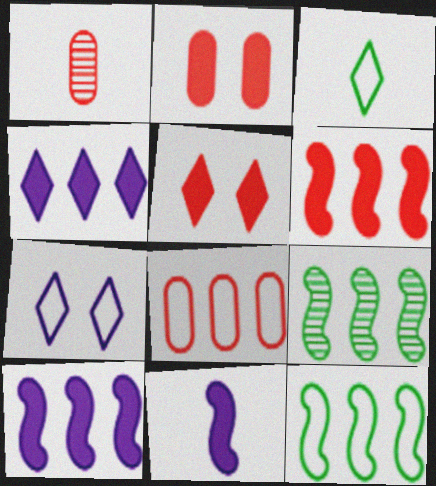[[1, 2, 8], 
[1, 3, 11], 
[4, 8, 9]]